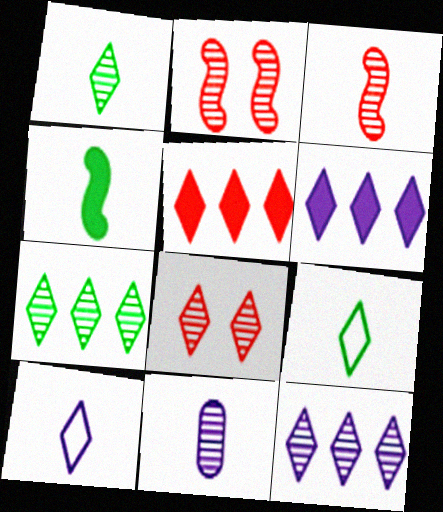[[1, 3, 11], 
[1, 8, 12], 
[2, 7, 11], 
[6, 8, 9]]